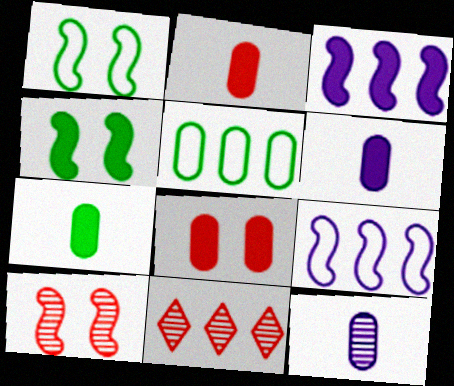[[1, 6, 11], 
[2, 6, 7], 
[3, 5, 11], 
[5, 8, 12]]